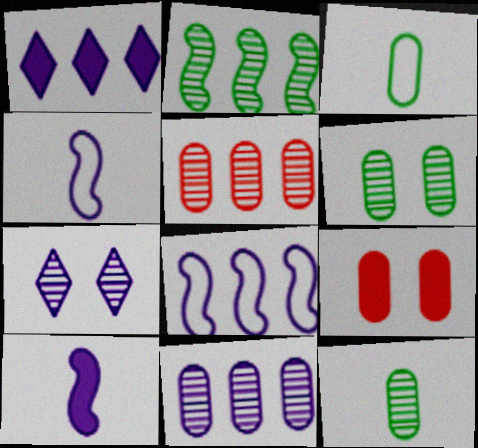[[1, 8, 11], 
[3, 9, 11]]